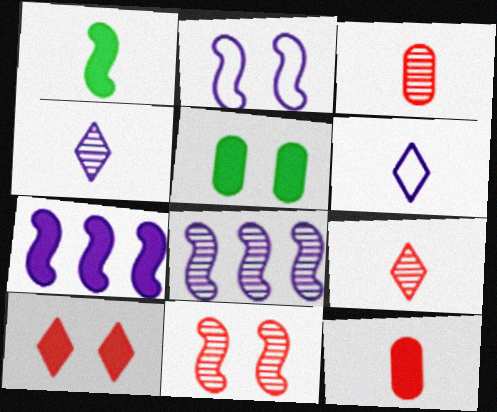[[1, 3, 6]]